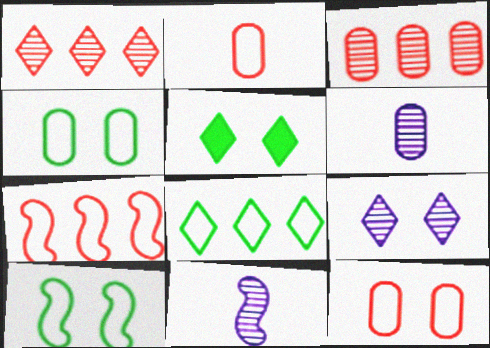[[5, 6, 7]]